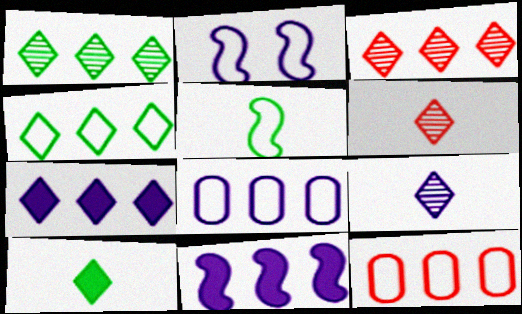[[1, 11, 12], 
[3, 4, 7]]